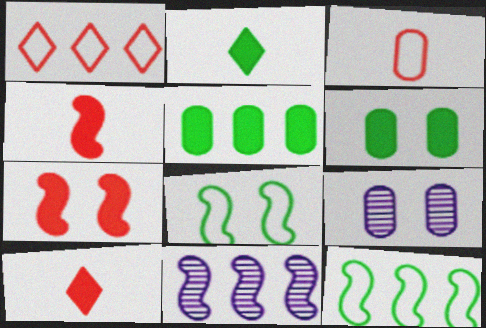[[1, 5, 11], 
[3, 5, 9], 
[4, 8, 11], 
[9, 10, 12]]